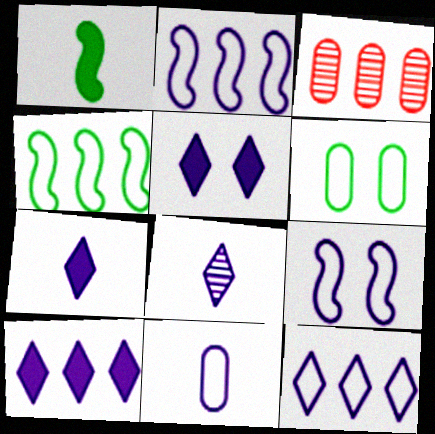[[3, 4, 10], 
[5, 7, 10], 
[5, 8, 12], 
[9, 11, 12]]